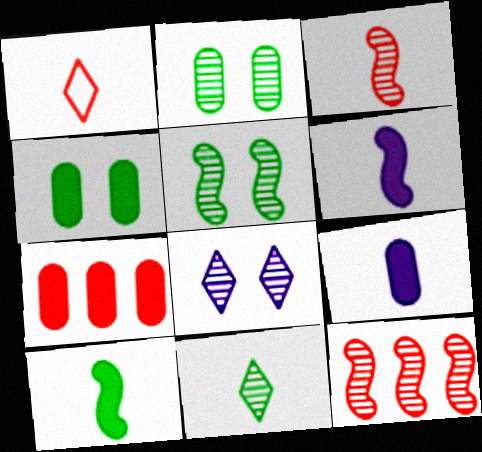[[4, 7, 9]]